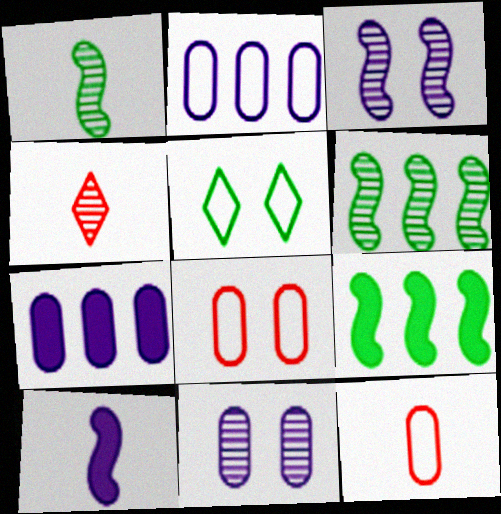[[4, 6, 11]]